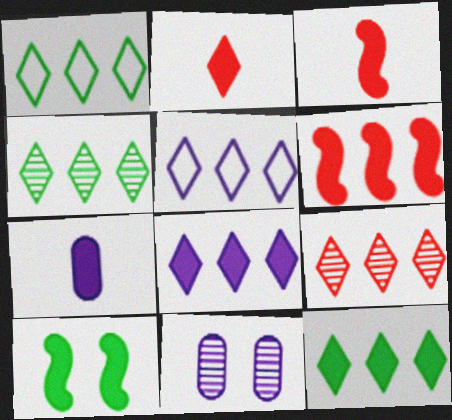[[1, 3, 11], 
[1, 4, 12], 
[1, 8, 9], 
[5, 9, 12]]